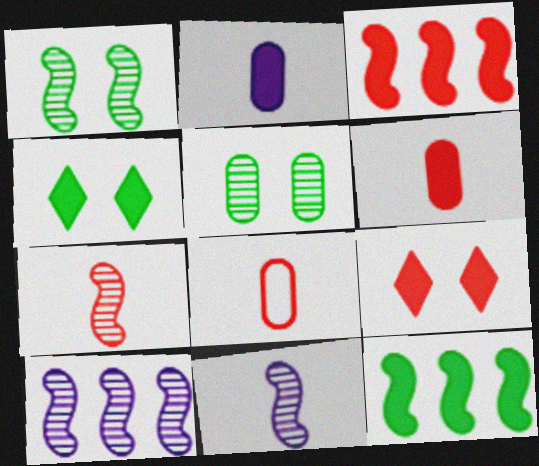[[1, 7, 10], 
[2, 3, 4], 
[2, 9, 12], 
[3, 6, 9], 
[4, 8, 10]]